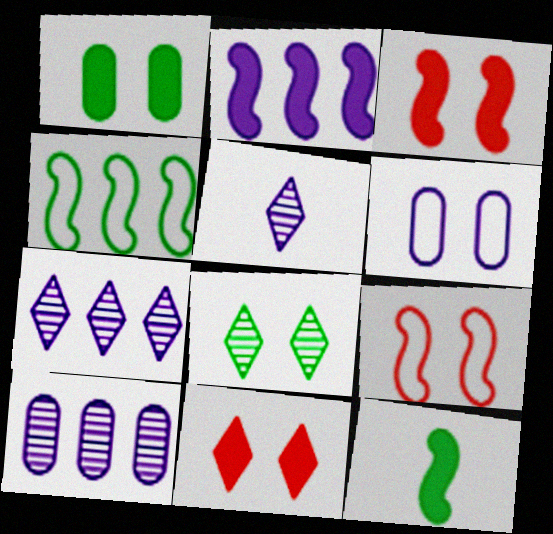[[2, 3, 12], 
[2, 5, 6], 
[3, 6, 8]]